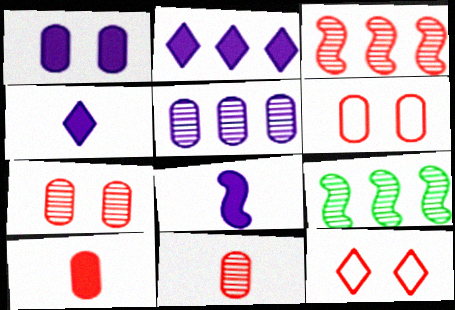[[1, 2, 8], 
[3, 10, 12], 
[4, 6, 9]]